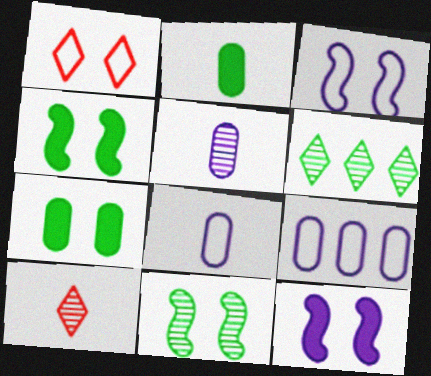[[4, 9, 10]]